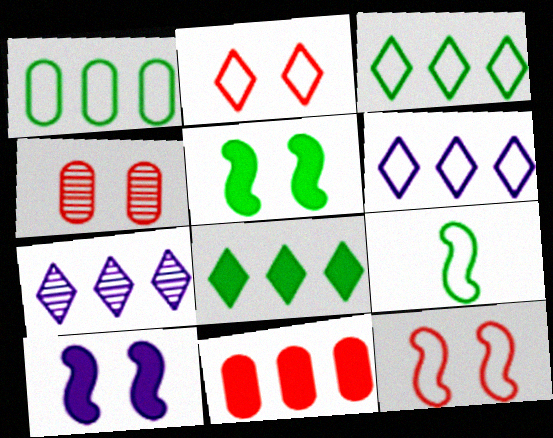[]